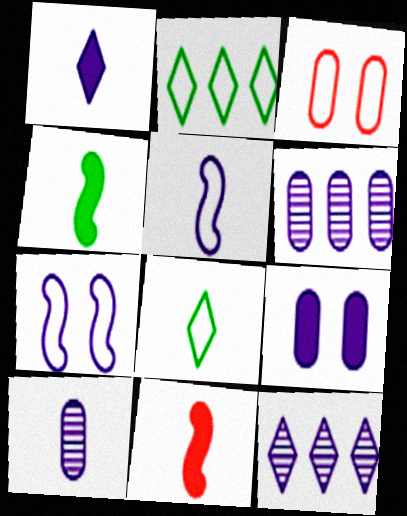[[1, 5, 10], 
[1, 6, 7], 
[2, 3, 5], 
[3, 4, 12], 
[5, 9, 12], 
[8, 10, 11]]